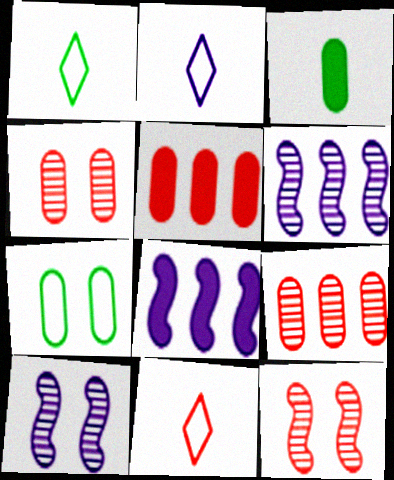[[1, 2, 11], 
[1, 4, 8], 
[1, 5, 10], 
[5, 11, 12]]